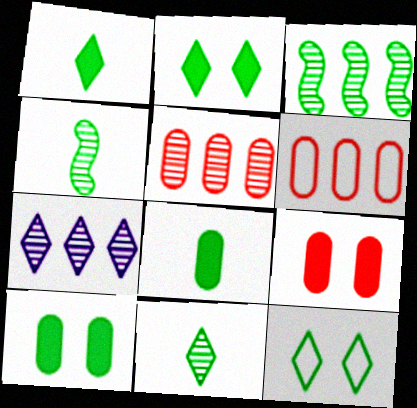[[3, 5, 7], 
[3, 8, 12]]